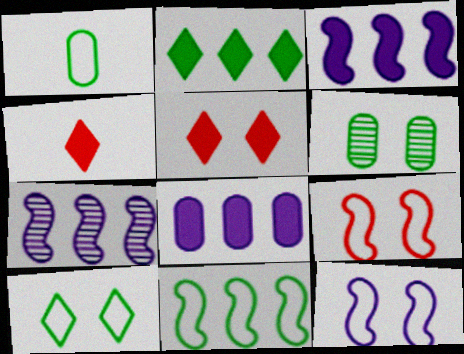[[1, 5, 7], 
[1, 10, 11], 
[5, 6, 12]]